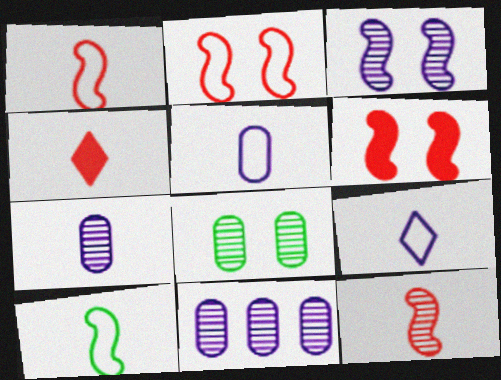[[4, 7, 10]]